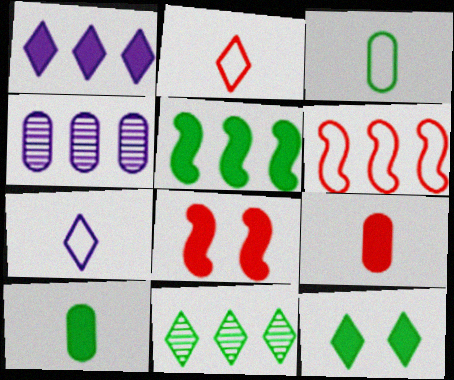[[1, 8, 10], 
[5, 10, 12]]